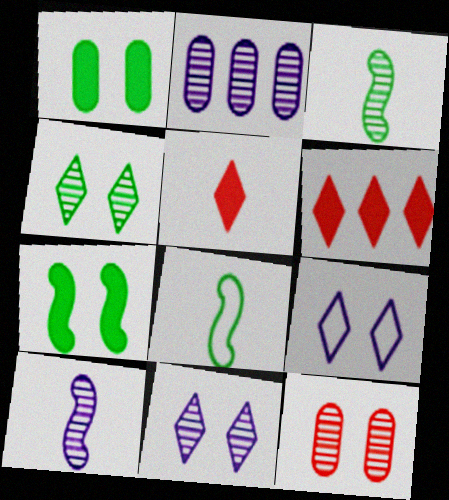[[2, 10, 11], 
[7, 9, 12]]